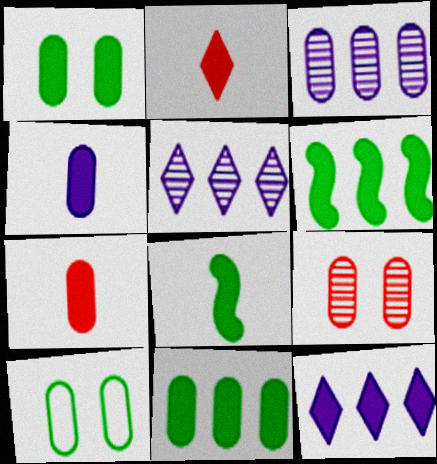[[2, 4, 8], 
[3, 7, 10]]